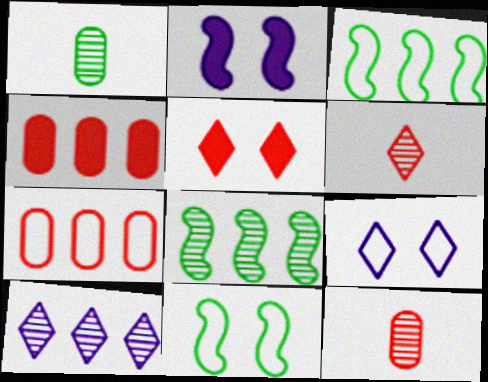[[3, 4, 10]]